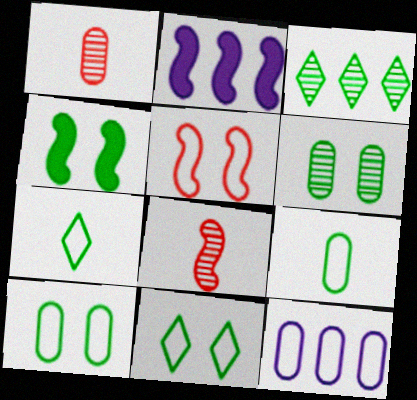[[1, 2, 11], 
[3, 4, 9], 
[4, 6, 11], 
[5, 7, 12]]